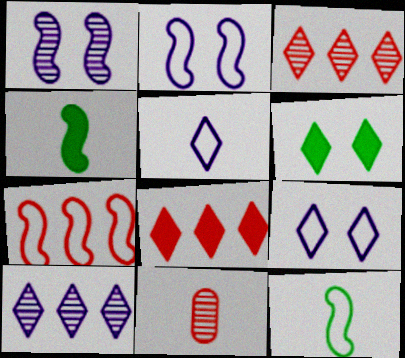[[1, 4, 7], 
[2, 7, 12], 
[3, 5, 6], 
[4, 5, 11]]